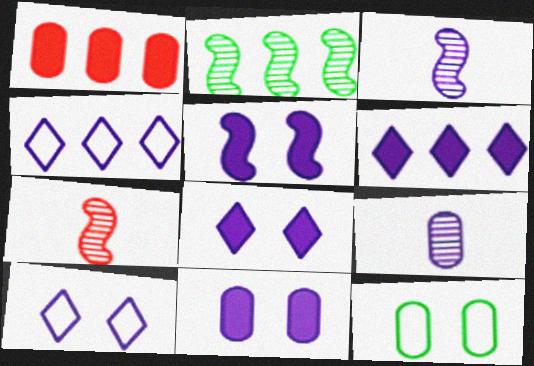[[1, 2, 4], 
[1, 9, 12], 
[3, 4, 11], 
[4, 5, 9], 
[5, 8, 11], 
[6, 7, 12]]